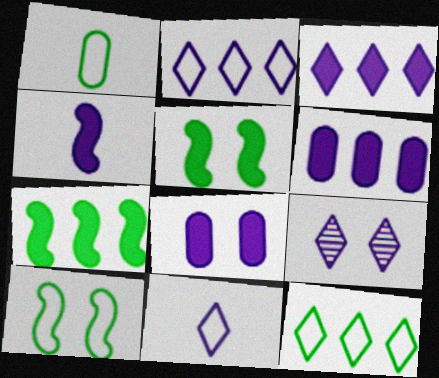[[1, 10, 12], 
[3, 4, 8], 
[3, 9, 11]]